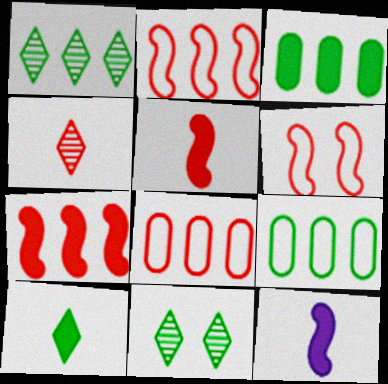[[8, 11, 12]]